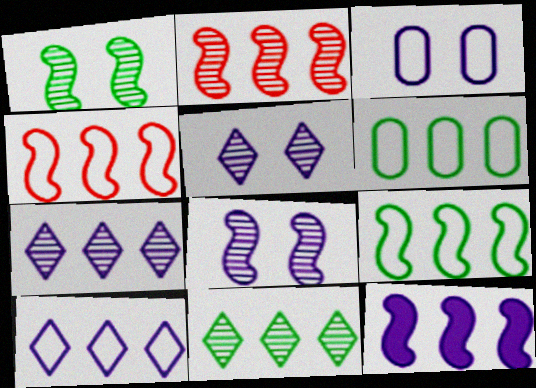[[2, 9, 12], 
[4, 6, 10]]